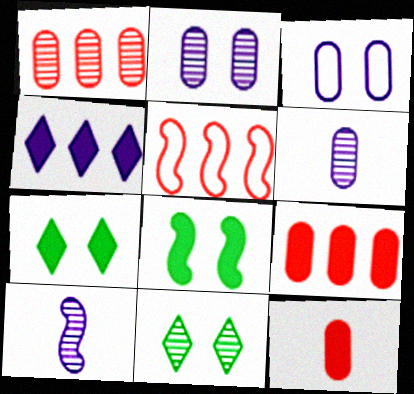[[1, 10, 11], 
[3, 4, 10], 
[4, 8, 12], 
[5, 6, 7], 
[5, 8, 10]]